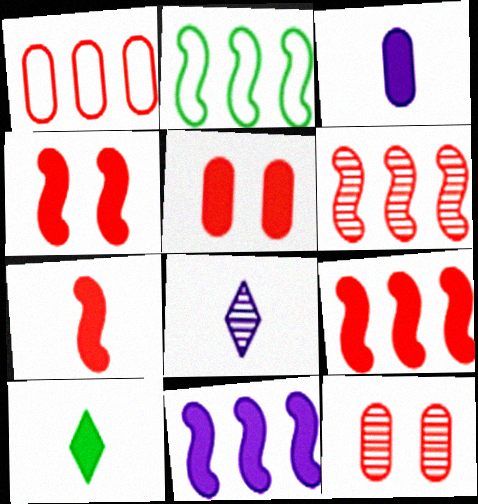[[2, 5, 8], 
[2, 6, 11], 
[3, 7, 10], 
[4, 7, 9], 
[5, 10, 11]]